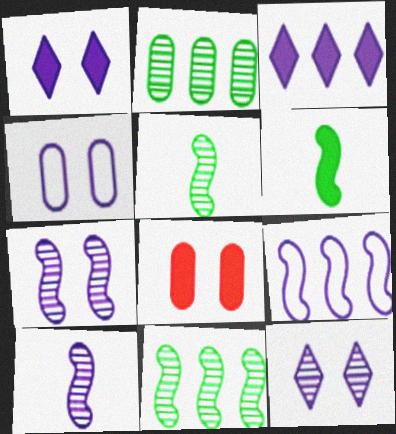[[1, 4, 7], 
[3, 4, 10], 
[3, 6, 8]]